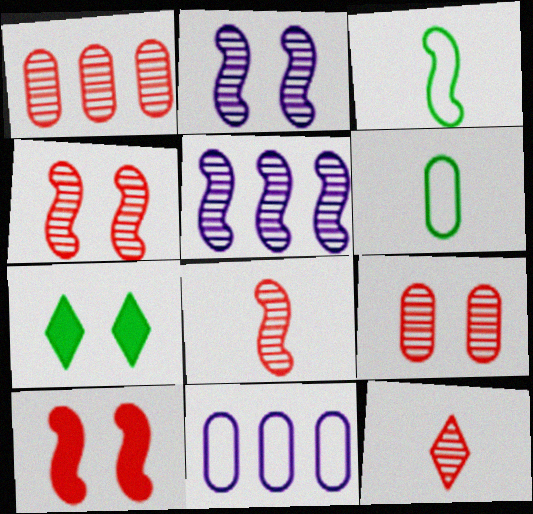[[1, 4, 12], 
[3, 5, 10], 
[7, 8, 11]]